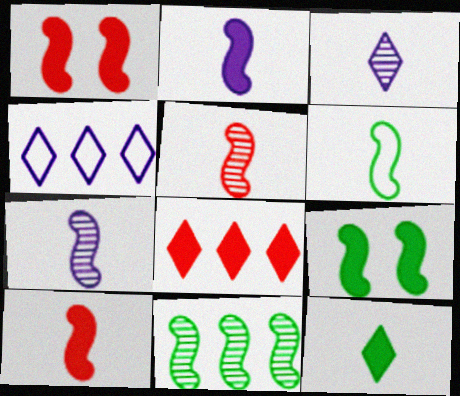[[2, 5, 6], 
[6, 7, 10], 
[6, 9, 11]]